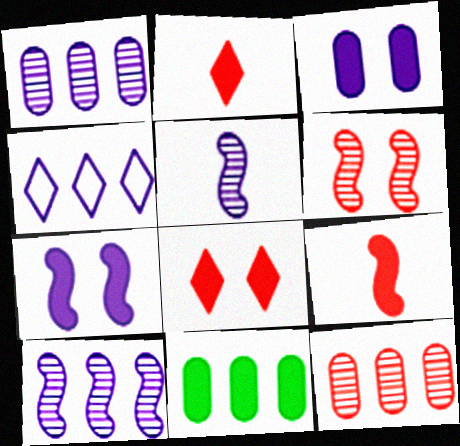[[2, 7, 11], 
[3, 4, 5]]